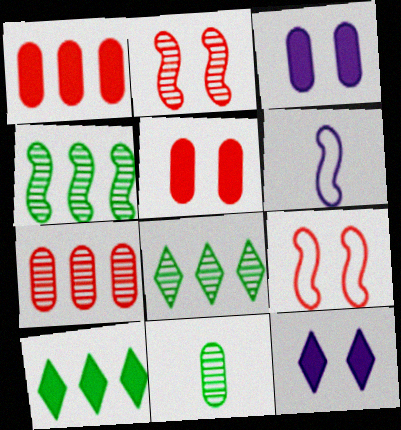[[5, 6, 8]]